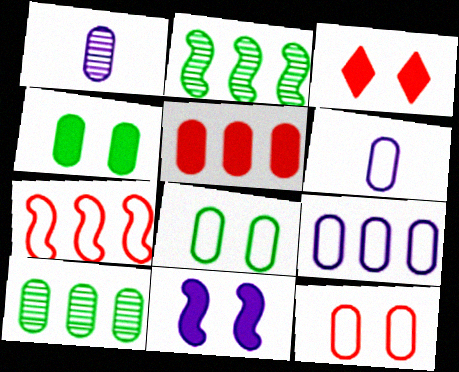[[1, 5, 8], 
[2, 3, 6], 
[3, 4, 11], 
[5, 9, 10]]